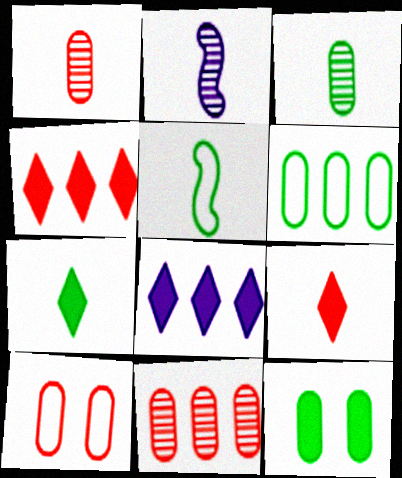[[3, 5, 7], 
[3, 6, 12]]